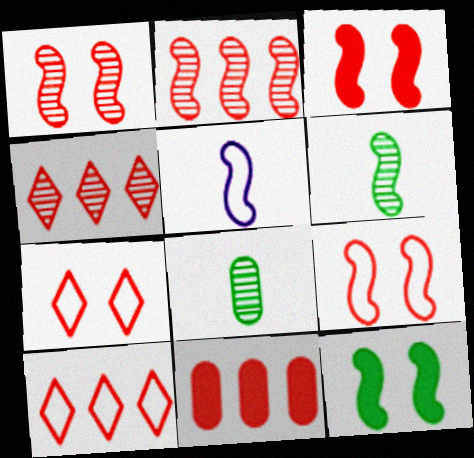[[1, 3, 9], 
[2, 5, 12], 
[2, 10, 11]]